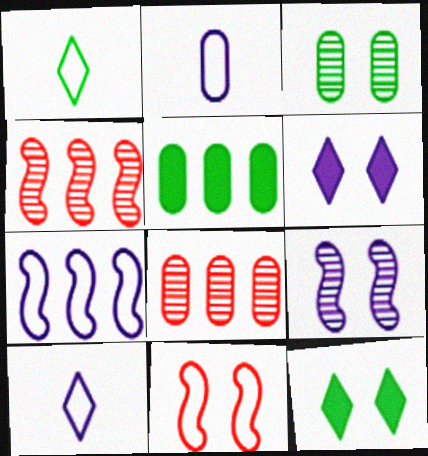[[2, 4, 12], 
[3, 6, 11]]